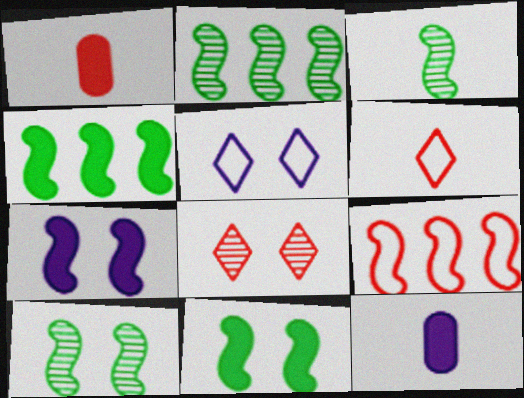[[1, 2, 5], 
[1, 8, 9], 
[2, 3, 10], 
[3, 6, 12], 
[3, 7, 9]]